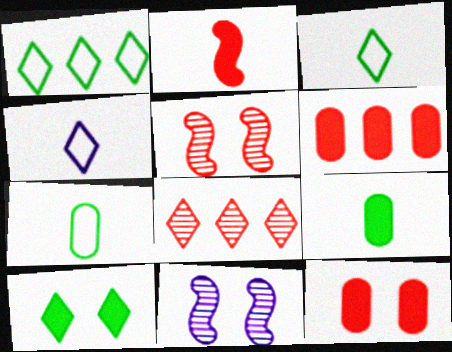[[3, 6, 11], 
[4, 8, 10]]